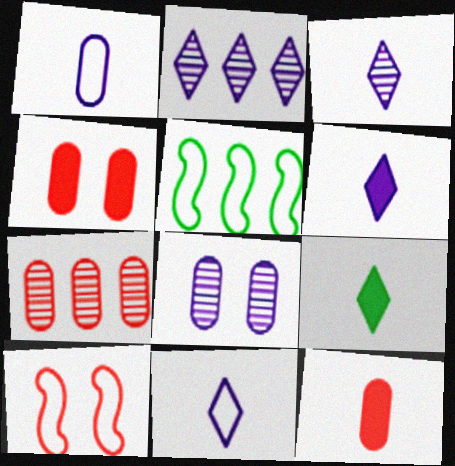[[3, 4, 5], 
[3, 6, 11]]